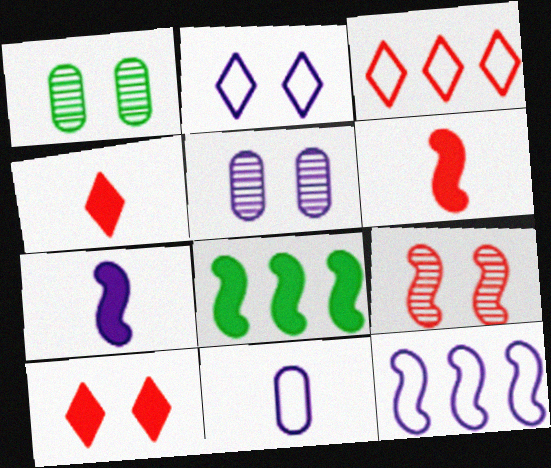[[1, 3, 7], 
[1, 4, 12], 
[2, 11, 12]]